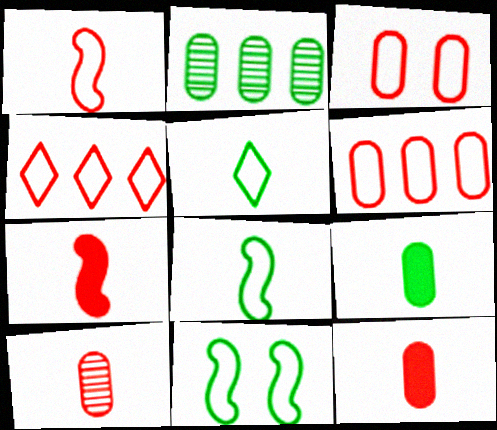[[1, 3, 4]]